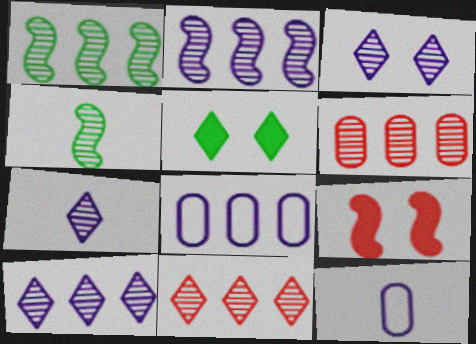[[1, 6, 10], 
[3, 4, 6], 
[3, 7, 10]]